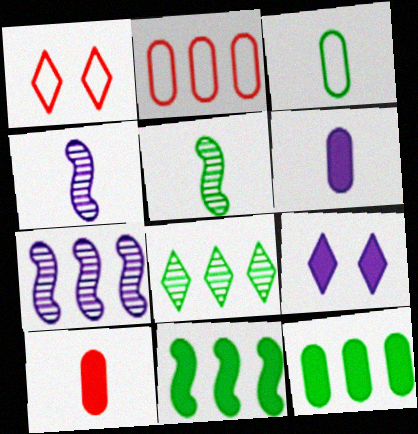[[1, 4, 12], 
[2, 5, 9], 
[9, 10, 11]]